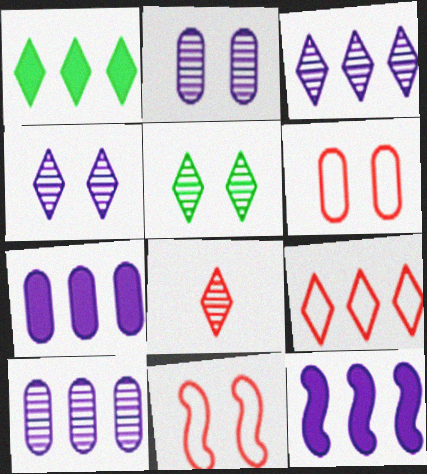[[1, 3, 9], 
[3, 5, 8]]